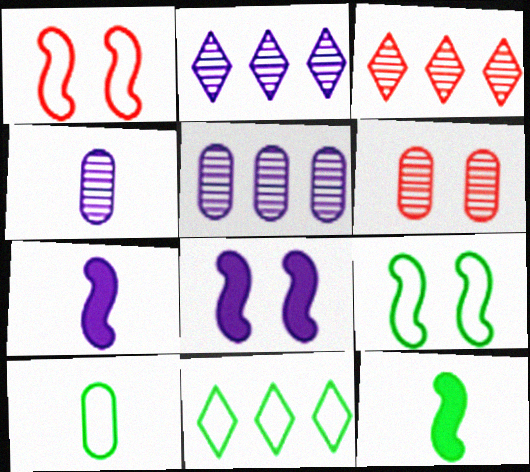[[3, 8, 10], 
[6, 7, 11], 
[9, 10, 11]]